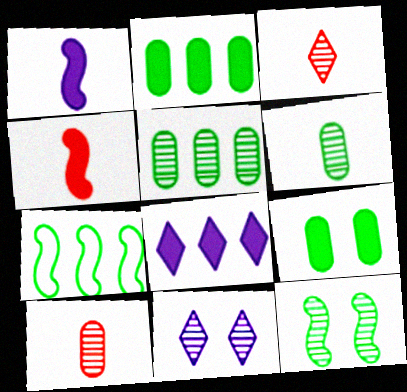[[4, 8, 9]]